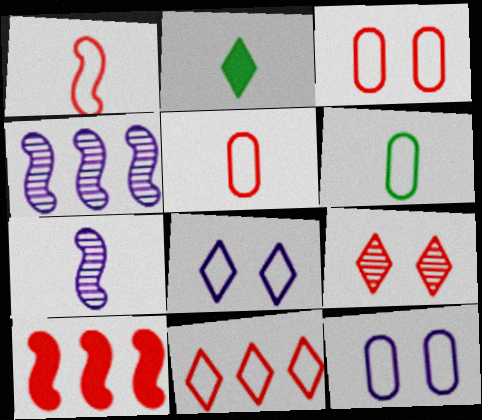[[1, 3, 11], 
[2, 3, 4], 
[2, 5, 7], 
[5, 9, 10]]